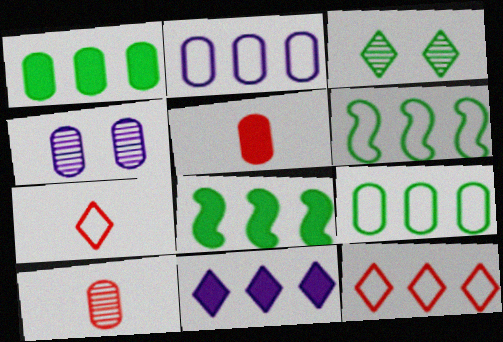[[2, 6, 12], 
[3, 7, 11], 
[4, 5, 9], 
[4, 7, 8]]